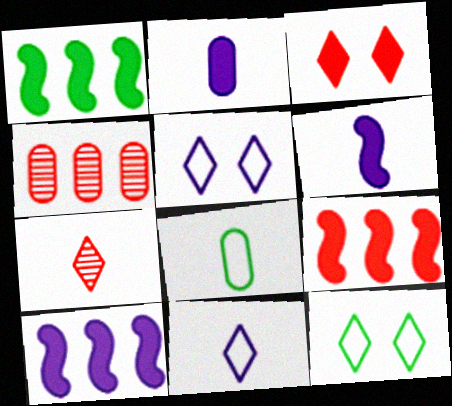[[1, 2, 3], 
[1, 9, 10], 
[4, 6, 12], 
[6, 7, 8]]